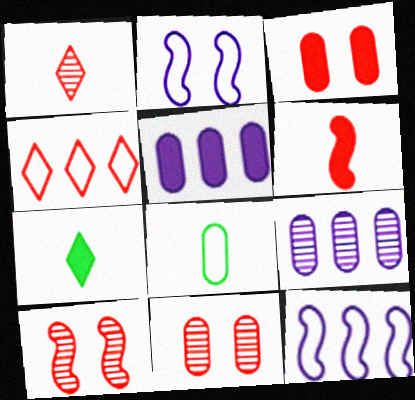[[2, 4, 8], 
[3, 8, 9], 
[4, 6, 11], 
[5, 8, 11], 
[7, 11, 12]]